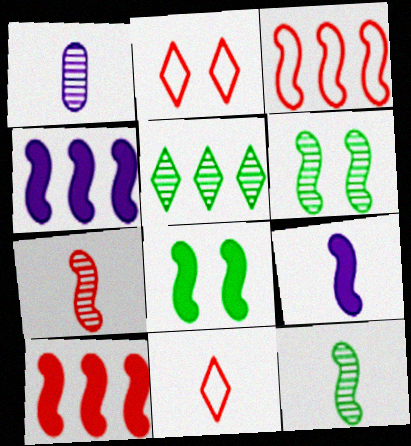[[3, 6, 9], 
[8, 9, 10]]